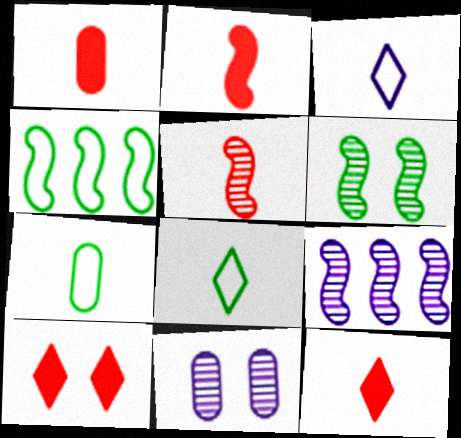[[1, 2, 12], 
[4, 11, 12], 
[5, 6, 9], 
[7, 9, 10]]